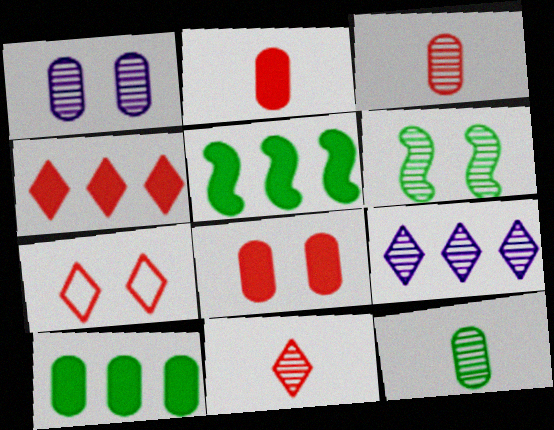[[3, 6, 9], 
[4, 7, 11]]